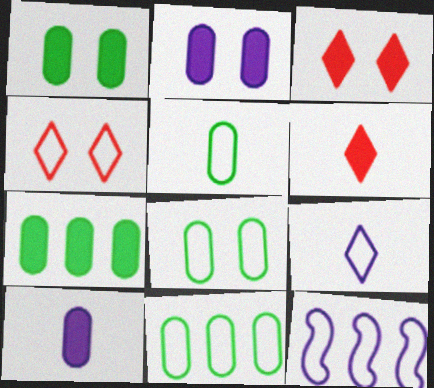[[4, 5, 12], 
[5, 8, 11]]